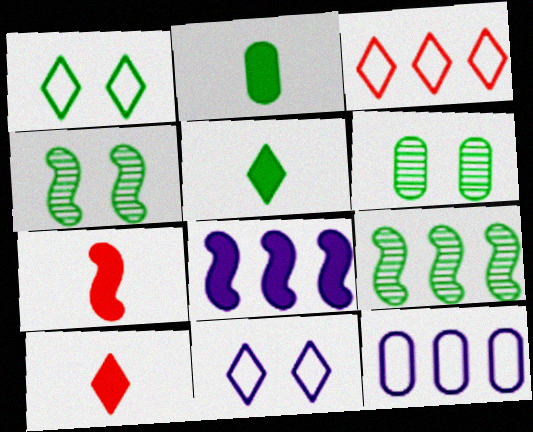[[1, 2, 9], 
[4, 10, 12]]